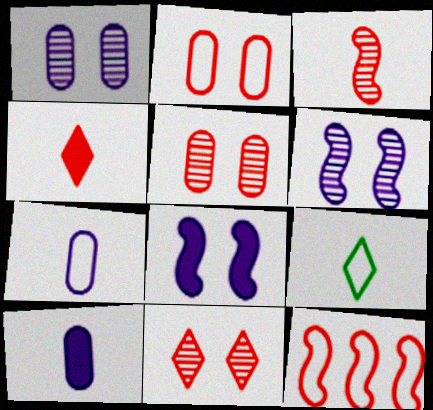[[3, 9, 10], 
[4, 5, 12]]